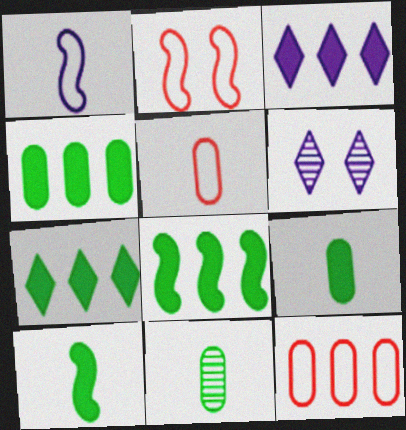[[2, 3, 11], 
[4, 7, 8], 
[5, 6, 8], 
[6, 10, 12]]